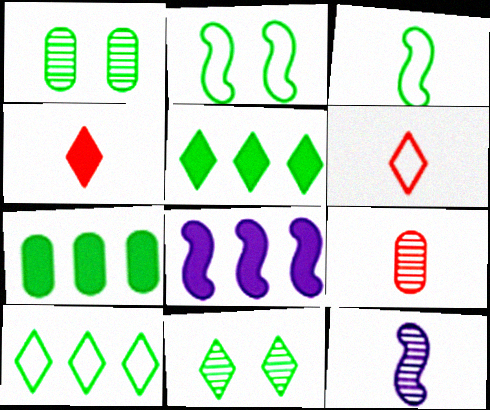[[1, 3, 5], 
[1, 6, 8], 
[3, 7, 11]]